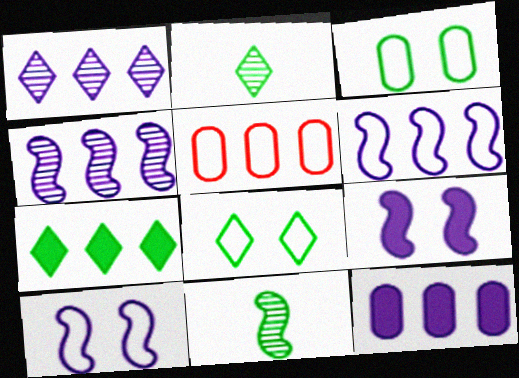[[1, 6, 12], 
[2, 5, 9], 
[2, 7, 8], 
[3, 7, 11], 
[4, 5, 7]]